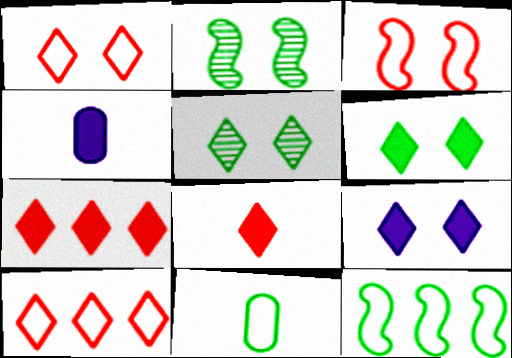[[1, 5, 9], 
[2, 4, 10]]